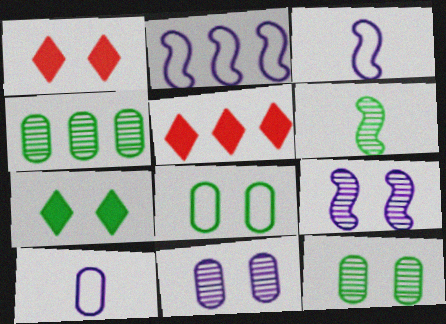[[1, 3, 4], 
[1, 8, 9], 
[2, 4, 5], 
[3, 5, 12]]